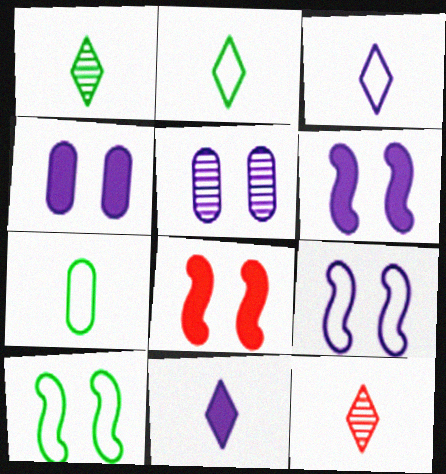[[2, 11, 12]]